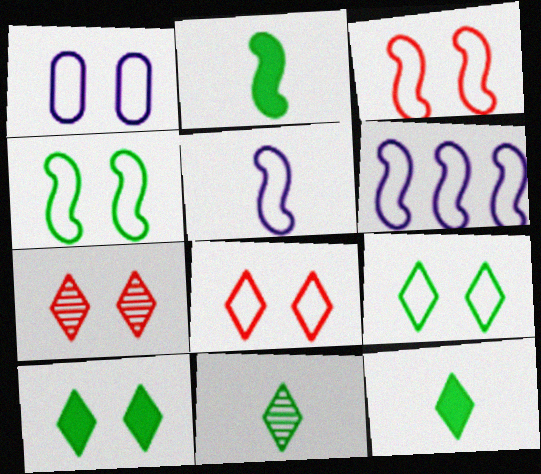[[1, 3, 9], 
[1, 4, 8]]